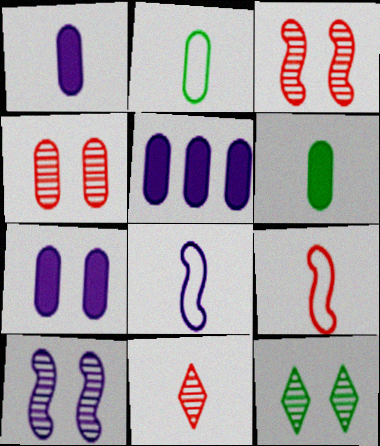[[1, 5, 7], 
[2, 4, 5], 
[4, 10, 12], 
[5, 9, 12], 
[6, 8, 11]]